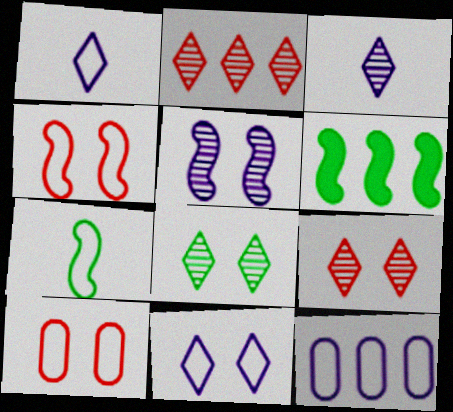[[2, 3, 8], 
[2, 6, 12], 
[3, 6, 10]]